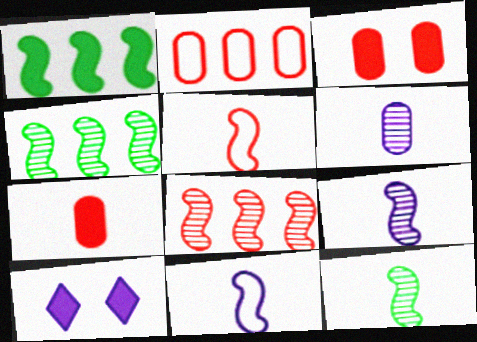[[1, 7, 10], 
[2, 10, 12]]